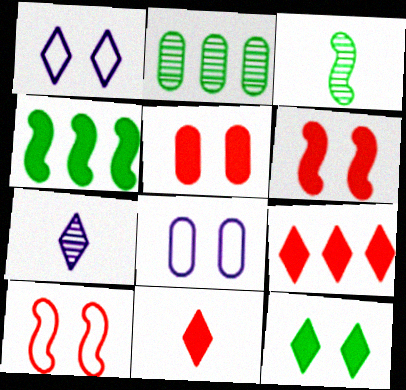[[3, 8, 9]]